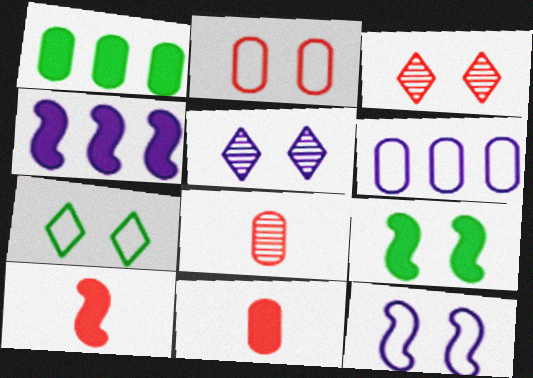[[2, 5, 9], 
[2, 7, 12], 
[4, 7, 8], 
[4, 9, 10]]